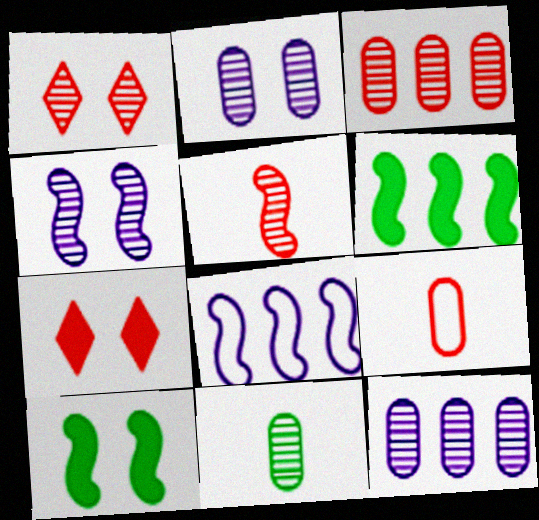[[1, 3, 5], 
[2, 3, 11], 
[5, 8, 10], 
[7, 8, 11]]